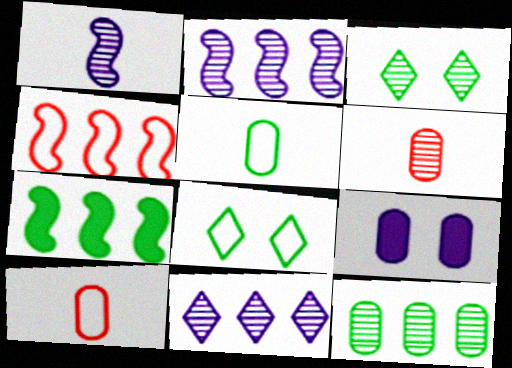[[2, 3, 6], 
[2, 4, 7], 
[3, 5, 7], 
[9, 10, 12]]